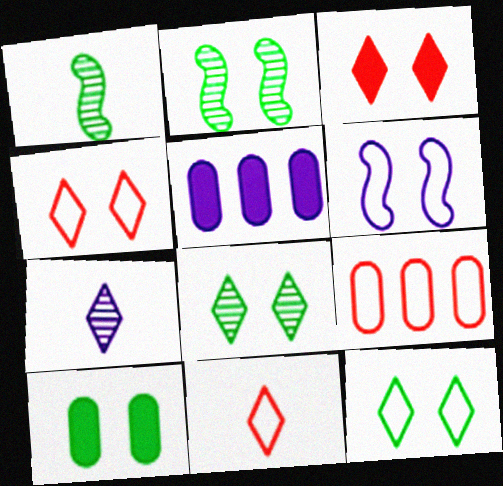[[1, 4, 5], 
[2, 5, 11], 
[2, 10, 12], 
[5, 6, 7]]